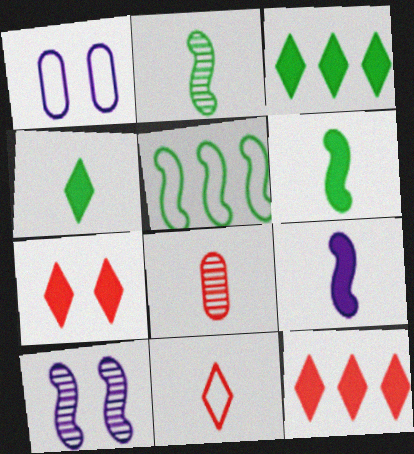[[1, 2, 12], 
[1, 5, 11]]